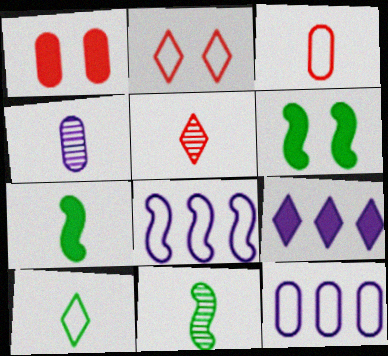[[1, 7, 9], 
[4, 5, 11], 
[5, 6, 12]]